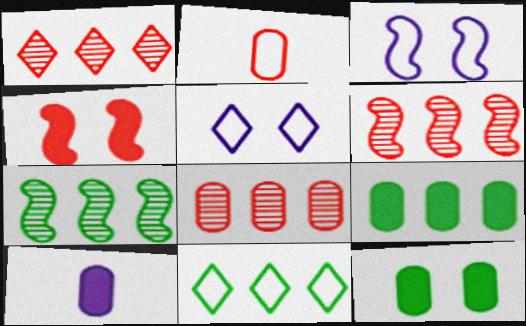[[1, 2, 4], 
[1, 6, 8], 
[2, 3, 11], 
[7, 9, 11]]